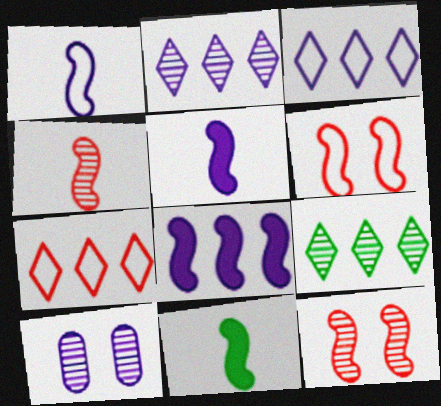[[1, 4, 11], 
[3, 5, 10], 
[4, 9, 10], 
[7, 10, 11]]